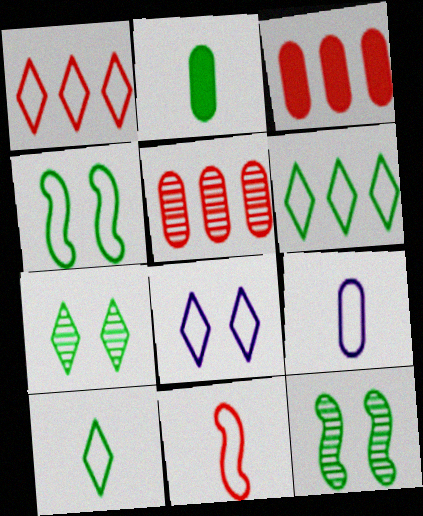[[1, 4, 9], 
[1, 8, 10], 
[2, 6, 12], 
[9, 10, 11]]